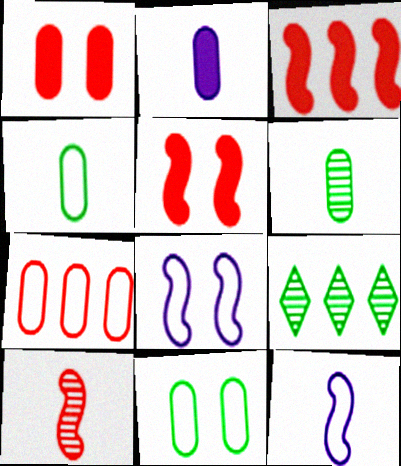[[1, 9, 12]]